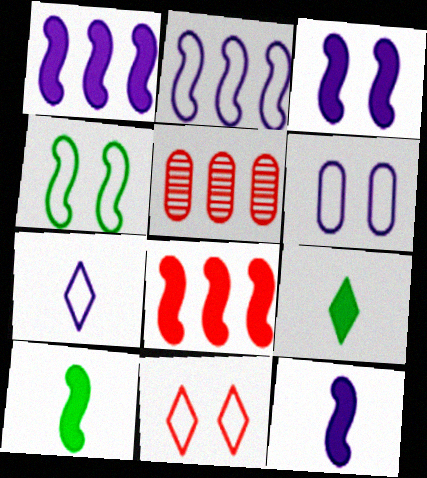[[1, 3, 12], 
[2, 6, 7], 
[3, 8, 10], 
[4, 6, 11]]